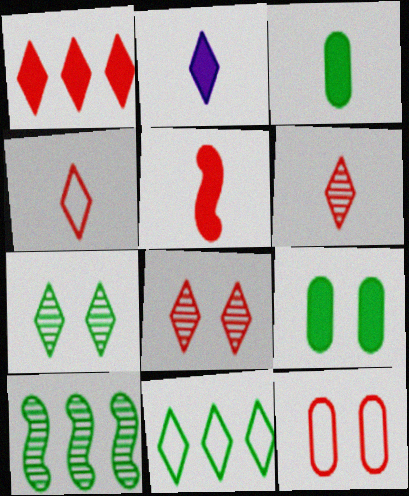[[1, 4, 8], 
[2, 3, 5], 
[2, 8, 11], 
[2, 10, 12]]